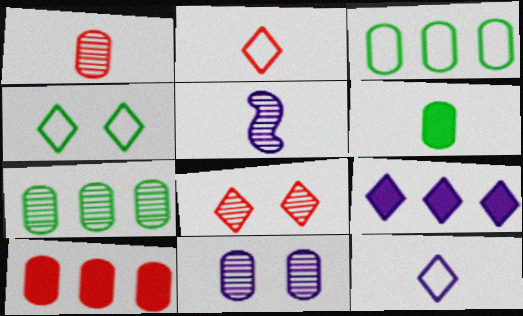[[1, 7, 11], 
[2, 5, 6], 
[4, 5, 10], 
[5, 7, 8]]